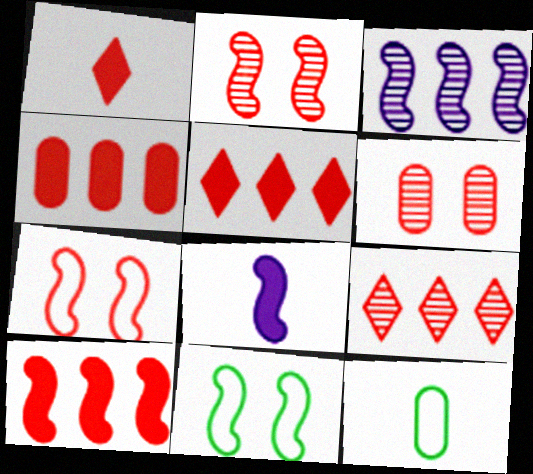[[4, 5, 10]]